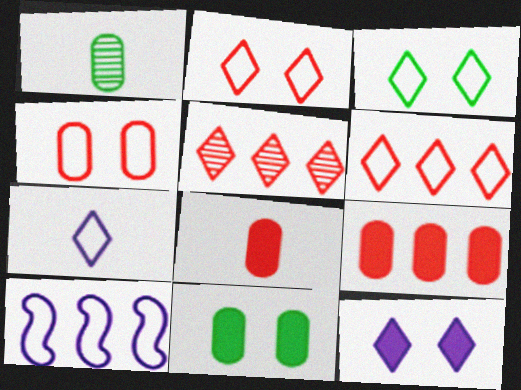[[3, 6, 7]]